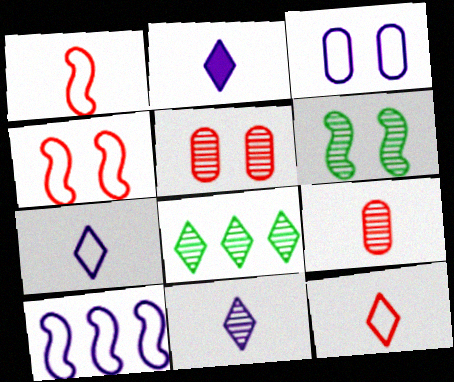[[2, 7, 11], 
[3, 7, 10]]